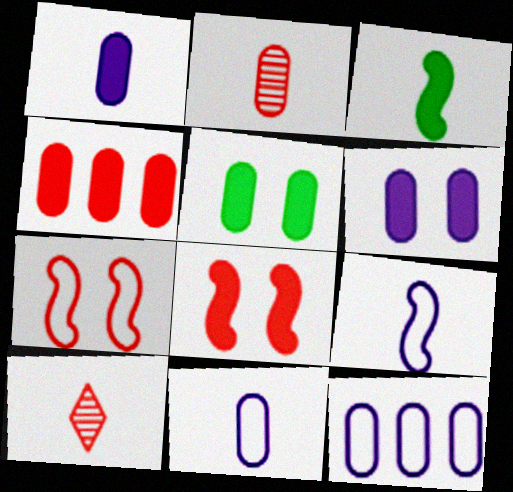[[1, 4, 5], 
[2, 5, 12], 
[3, 10, 11], 
[4, 7, 10]]